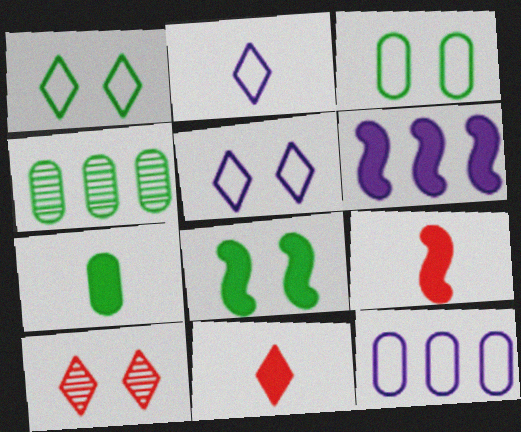[[3, 4, 7], 
[4, 5, 9], 
[6, 8, 9]]